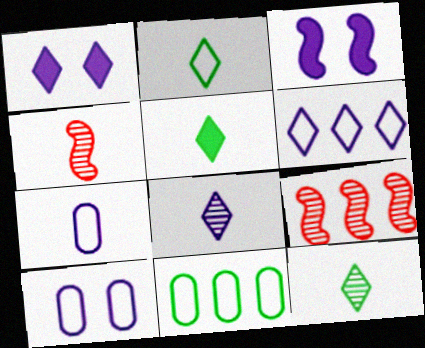[[1, 4, 11], 
[1, 6, 8], 
[2, 5, 12], 
[4, 5, 7], 
[5, 9, 10]]